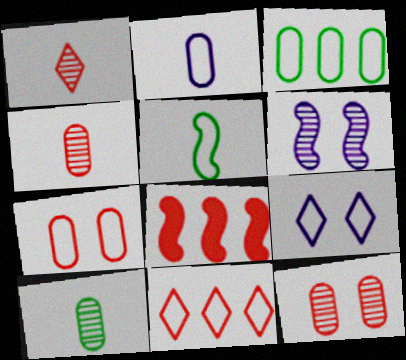[[1, 7, 8], 
[2, 3, 7], 
[5, 6, 8], 
[8, 9, 10]]